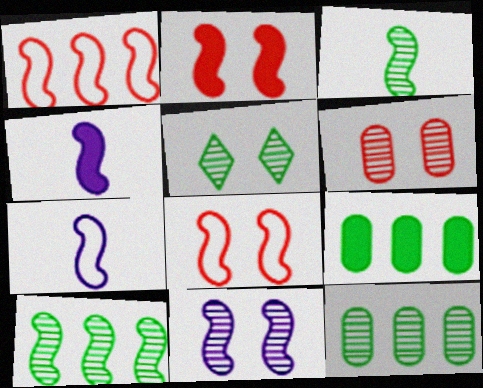[[2, 7, 10], 
[3, 5, 12], 
[4, 8, 10], 
[5, 6, 11]]